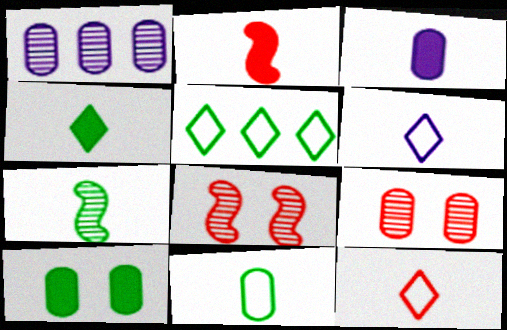[[2, 3, 4], 
[3, 5, 8], 
[3, 7, 12], 
[4, 7, 11], 
[5, 7, 10]]